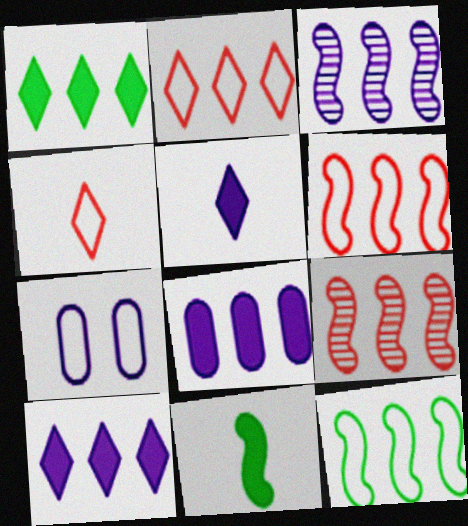[[3, 5, 7], 
[4, 7, 12]]